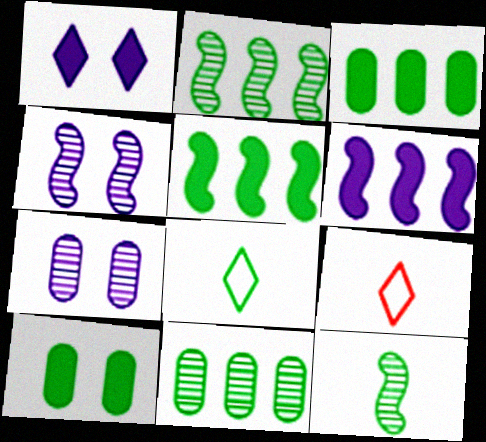[[2, 8, 10], 
[3, 4, 9], 
[5, 7, 9]]